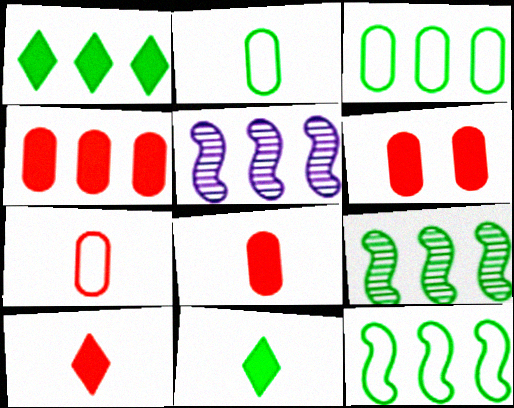[[1, 3, 9], 
[4, 6, 8]]